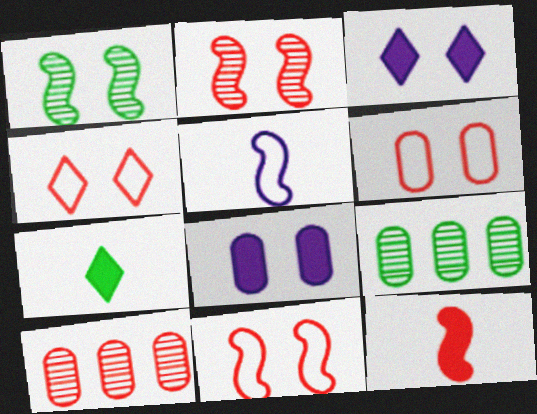[[1, 3, 6], 
[1, 4, 8], 
[4, 6, 11], 
[4, 10, 12]]